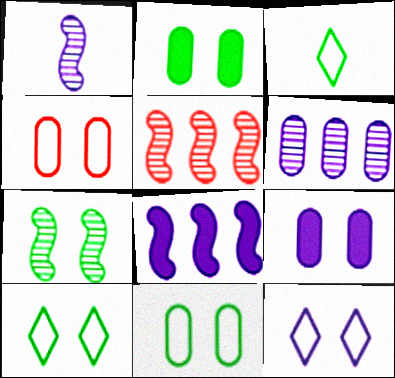[[1, 5, 7], 
[2, 7, 10], 
[3, 5, 9]]